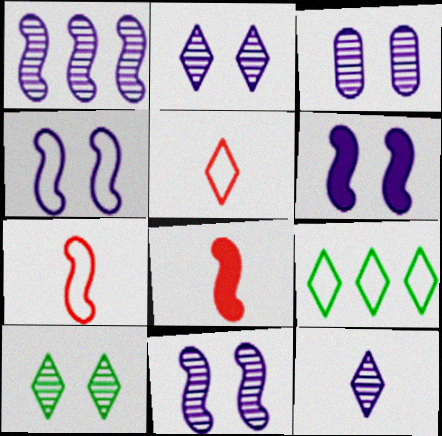[[1, 3, 12], 
[2, 3, 11], 
[3, 8, 9], 
[4, 6, 11]]